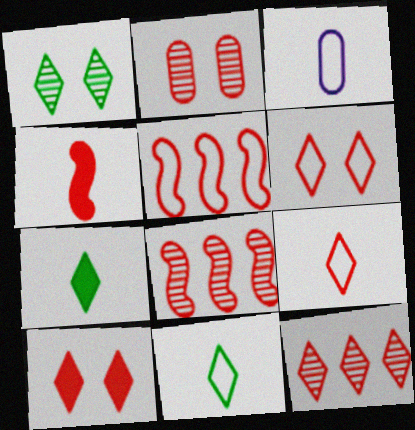[[9, 10, 12]]